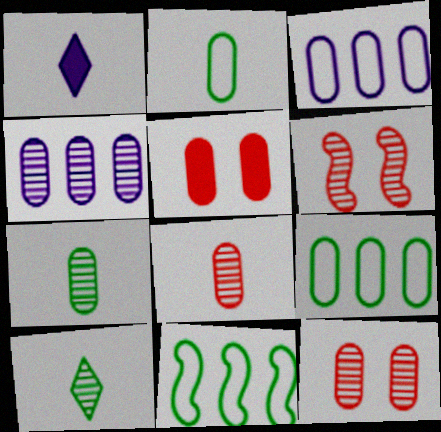[[1, 6, 9], 
[1, 11, 12], 
[2, 4, 5], 
[3, 5, 7], 
[4, 6, 10], 
[4, 7, 12]]